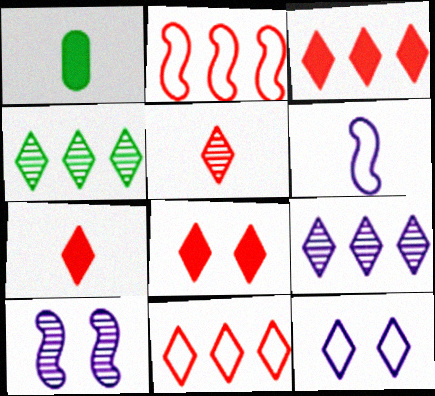[[1, 5, 6], 
[1, 10, 11], 
[3, 7, 8], 
[4, 7, 12], 
[5, 8, 11]]